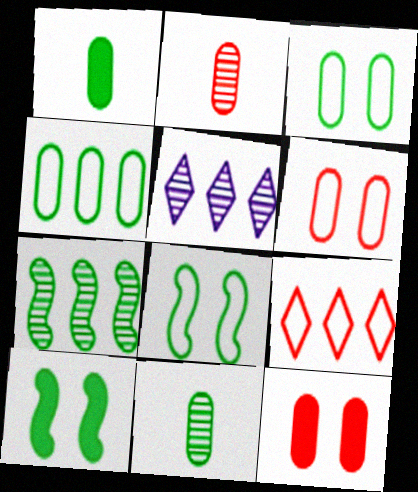[]